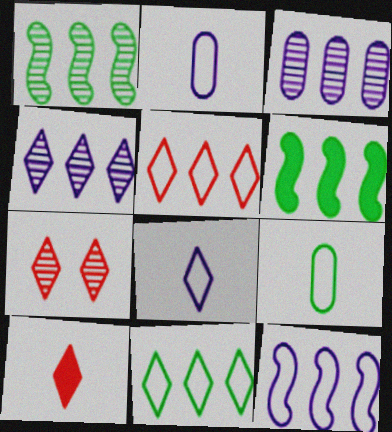[[2, 6, 7], 
[3, 5, 6], 
[5, 7, 10]]